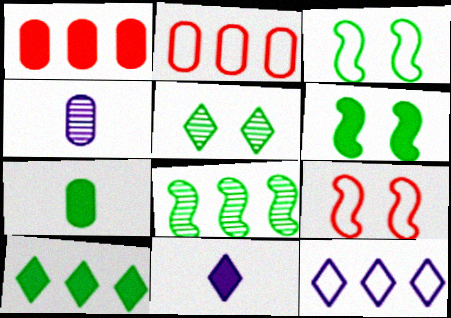[[1, 6, 11], 
[1, 8, 12], 
[4, 9, 10], 
[6, 7, 10]]